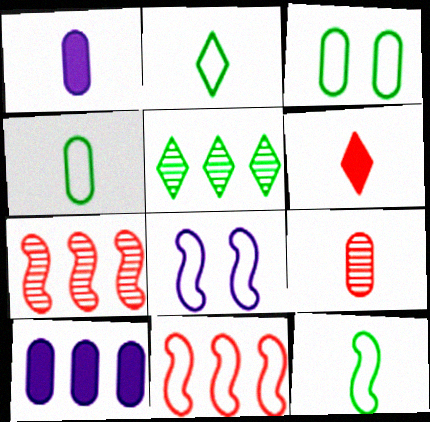[[1, 4, 9], 
[2, 4, 12], 
[3, 9, 10], 
[5, 10, 11], 
[8, 11, 12]]